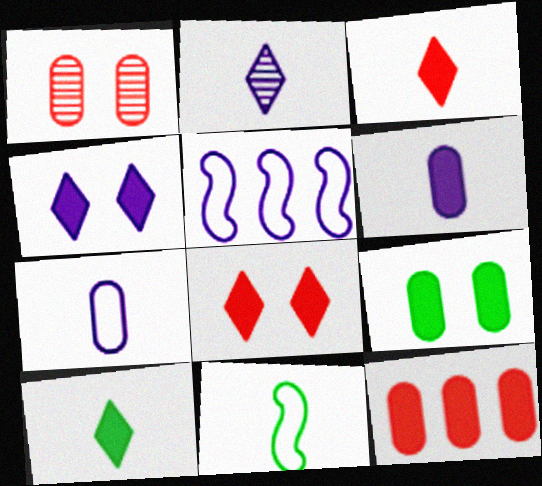[[1, 5, 10], 
[6, 9, 12]]